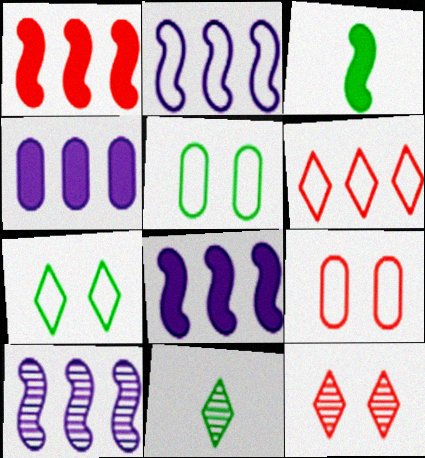[[2, 8, 10], 
[8, 9, 11]]